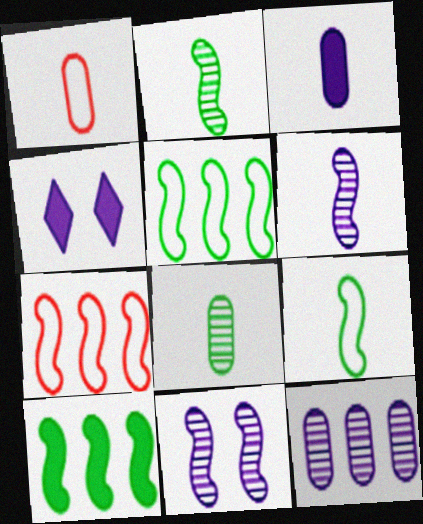[[1, 3, 8], 
[4, 7, 8]]